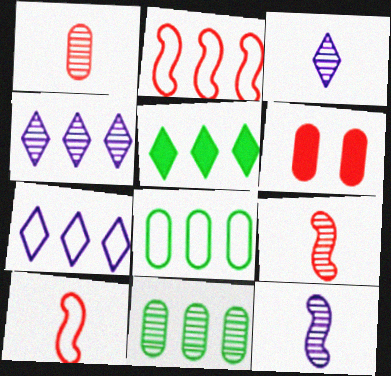[[2, 7, 8]]